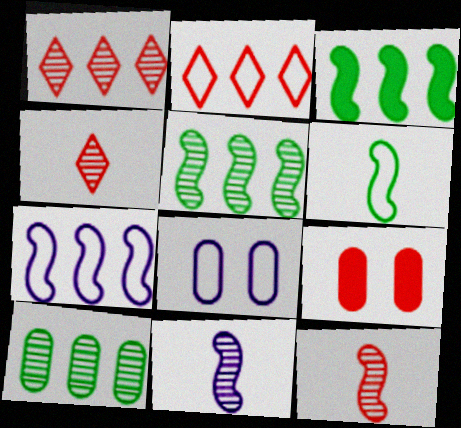[[2, 6, 8], 
[2, 9, 12], 
[3, 4, 8]]